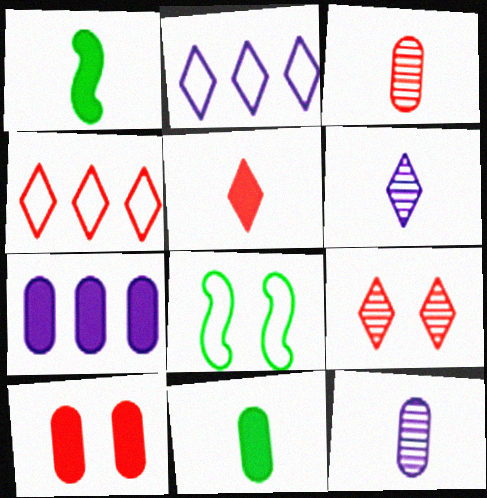[[4, 5, 9], 
[7, 10, 11]]